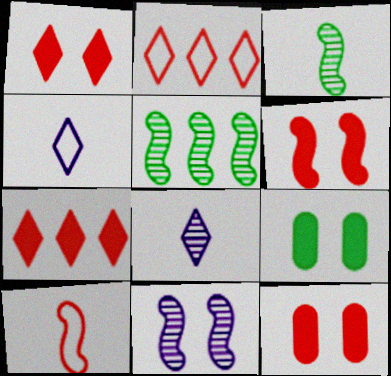[[1, 6, 12], 
[4, 5, 12]]